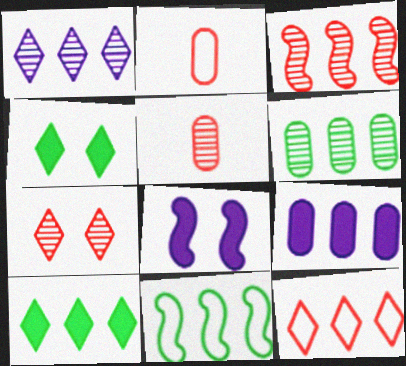[[1, 3, 6], 
[1, 10, 12], 
[3, 5, 7], 
[6, 10, 11]]